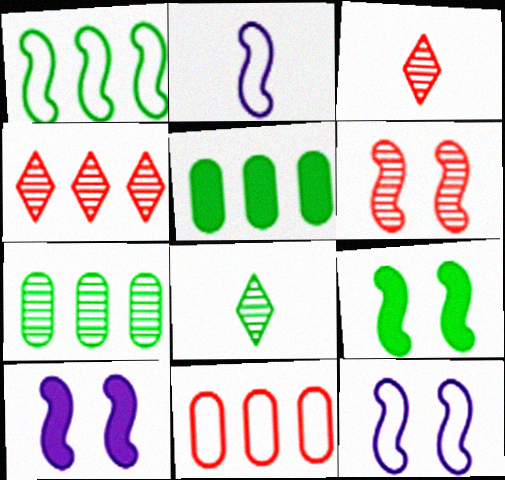[[3, 5, 12], 
[6, 9, 12], 
[8, 10, 11]]